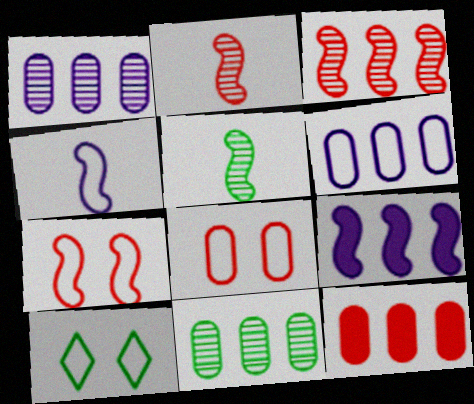[[5, 7, 9], 
[6, 11, 12]]